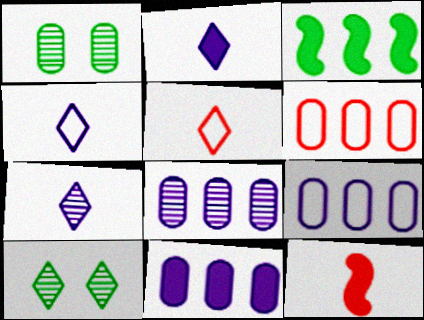[[2, 4, 7], 
[8, 9, 11], 
[9, 10, 12]]